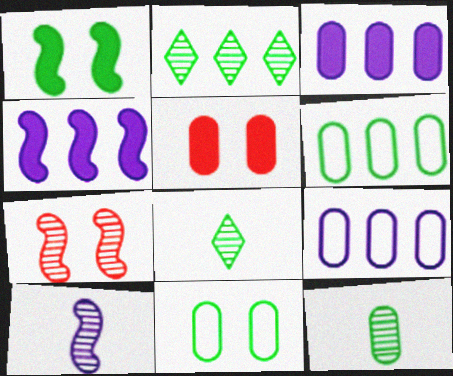[[1, 6, 8], 
[5, 9, 12]]